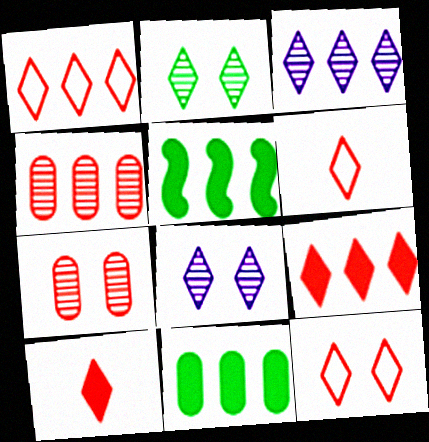[[1, 6, 12]]